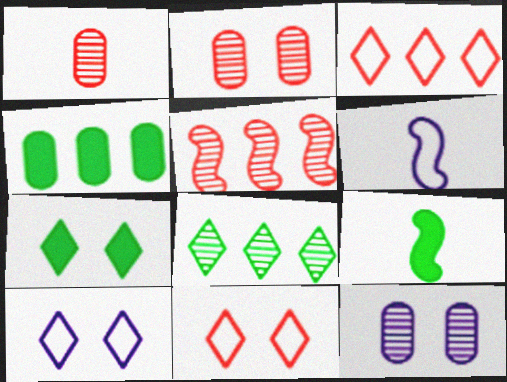[[3, 9, 12], 
[4, 7, 9]]